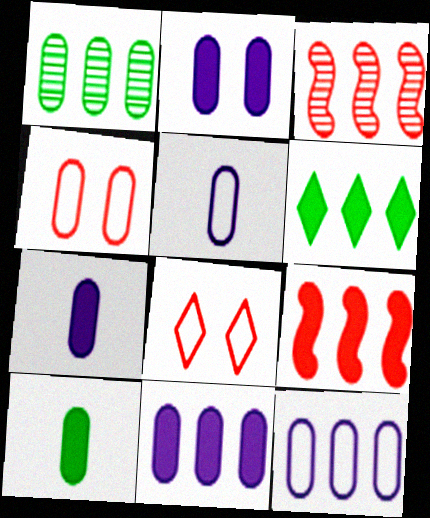[[1, 4, 7], 
[2, 7, 11], 
[3, 6, 12], 
[6, 9, 11]]